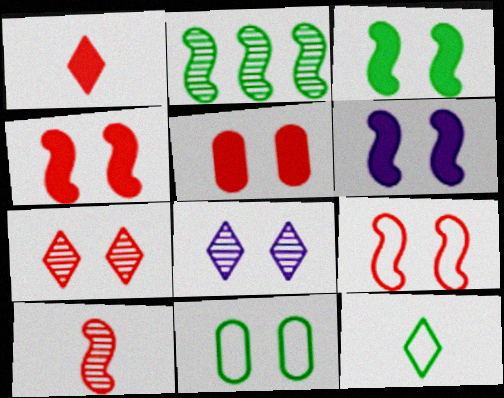[[3, 4, 6], 
[4, 8, 11], 
[5, 7, 9], 
[6, 7, 11]]